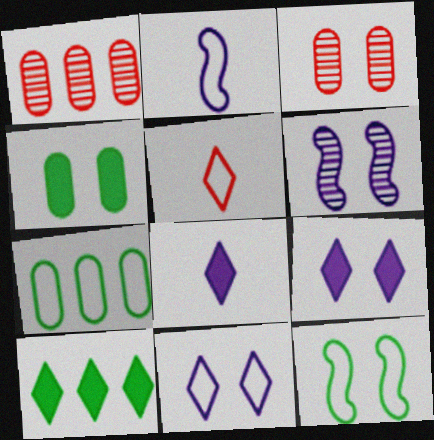[[1, 8, 12], 
[2, 3, 10], 
[3, 9, 12]]